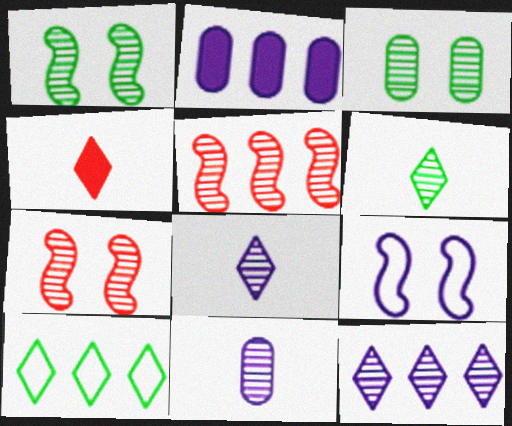[[2, 5, 10], 
[2, 8, 9], 
[3, 5, 8]]